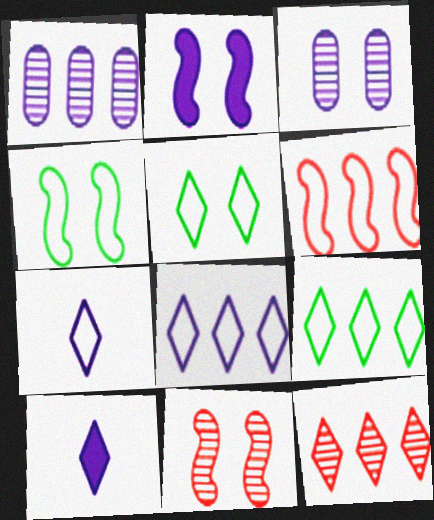[[1, 2, 7], 
[2, 4, 11], 
[5, 10, 12]]